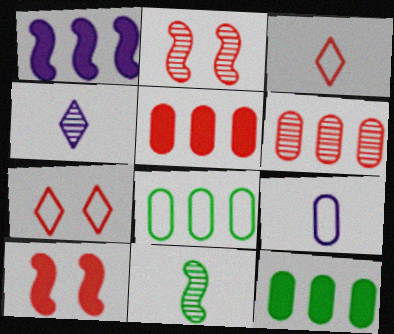[[2, 3, 5], 
[3, 6, 10], 
[4, 8, 10]]